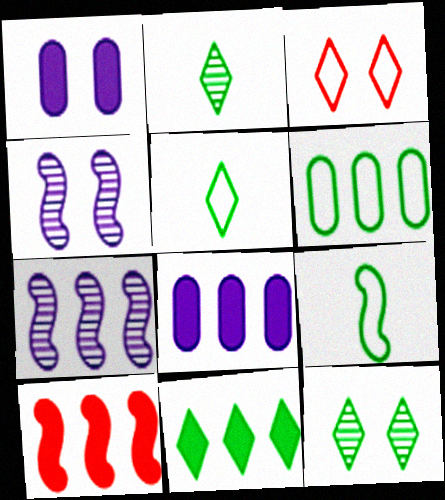[[4, 9, 10], 
[5, 11, 12], 
[8, 10, 11]]